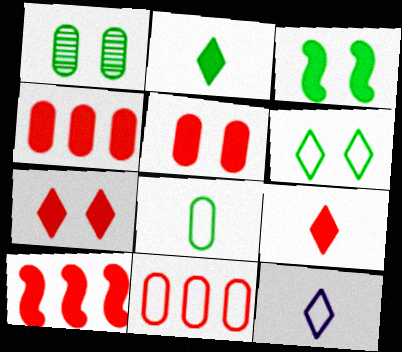[[1, 3, 6], 
[1, 10, 12], 
[5, 9, 10]]